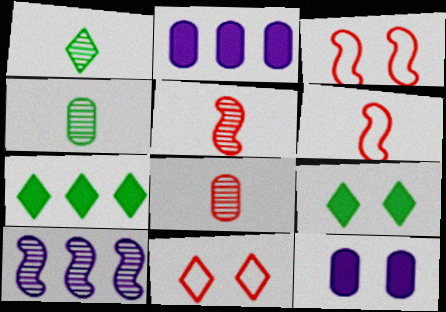[[1, 2, 3]]